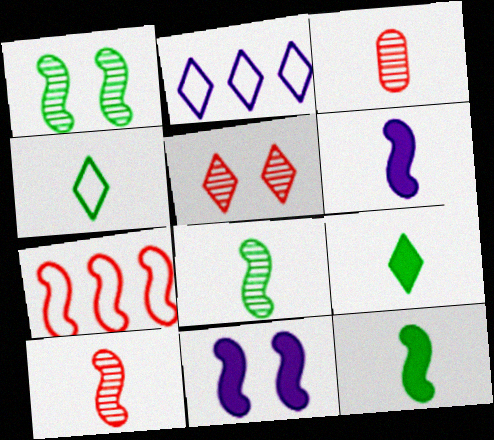[[1, 6, 7], 
[2, 5, 9], 
[3, 4, 6], 
[7, 8, 11]]